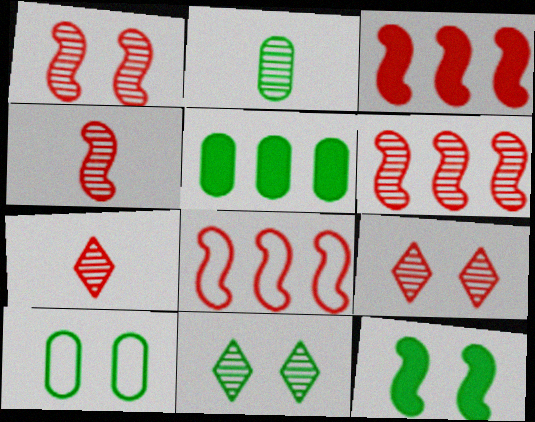[[1, 4, 6], 
[2, 5, 10], 
[3, 6, 8], 
[10, 11, 12]]